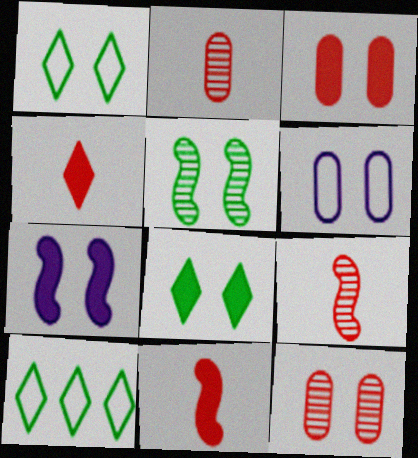[[1, 7, 12], 
[2, 7, 10], 
[3, 7, 8]]